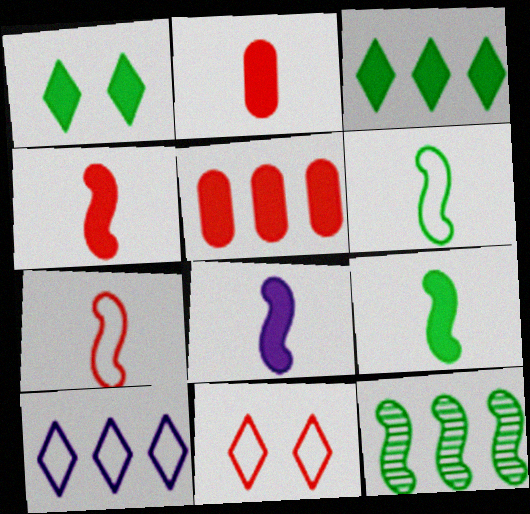[[1, 5, 8], 
[4, 8, 9], 
[5, 10, 12]]